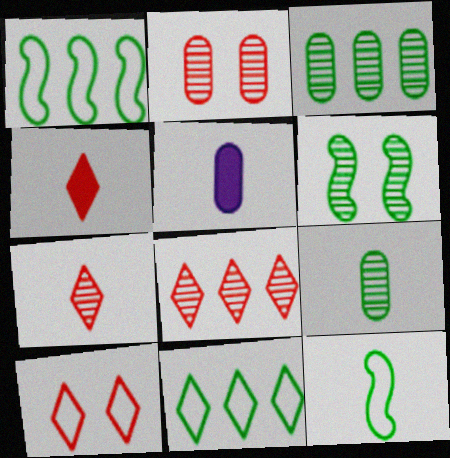[[4, 8, 10], 
[5, 7, 12]]